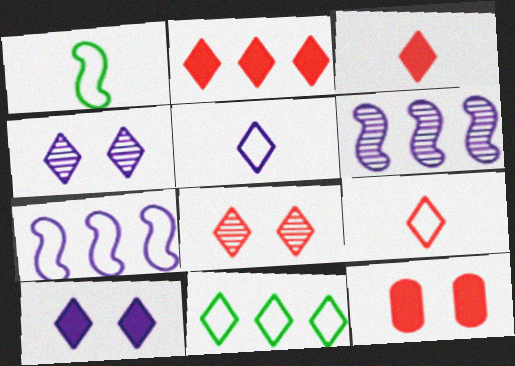[[2, 8, 9], 
[3, 4, 11]]